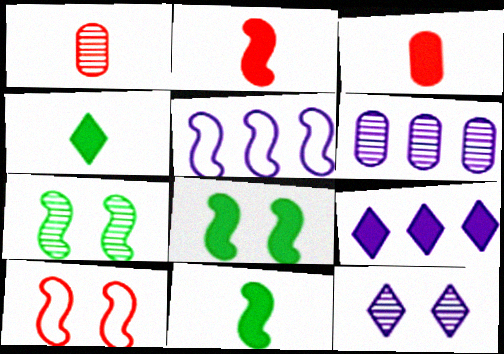[[2, 5, 7], 
[3, 8, 9], 
[4, 6, 10], 
[5, 6, 9]]